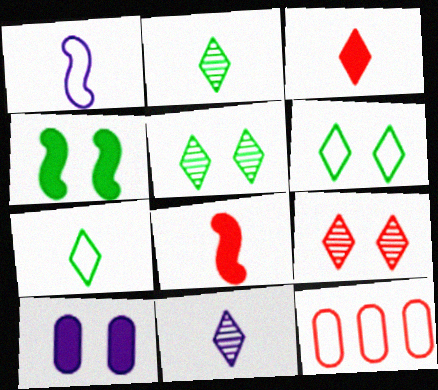[[1, 6, 12], 
[3, 7, 11], 
[4, 11, 12], 
[8, 9, 12]]